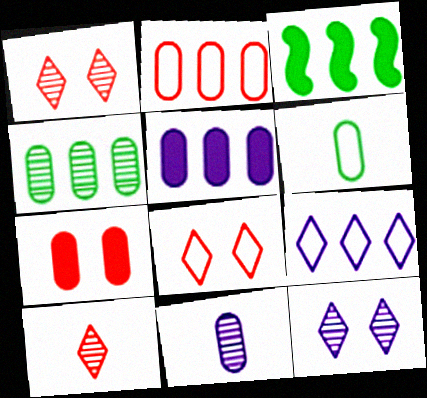[[2, 4, 5], 
[3, 8, 11]]